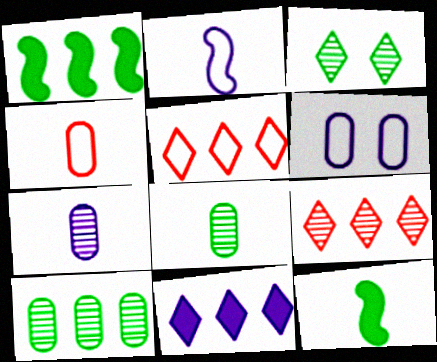[[6, 9, 12]]